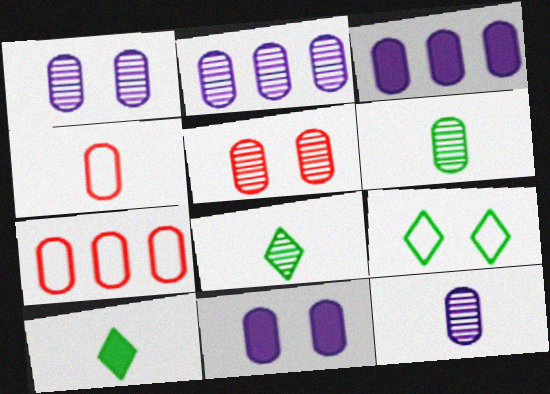[[1, 2, 12], 
[2, 5, 6], 
[6, 7, 11]]